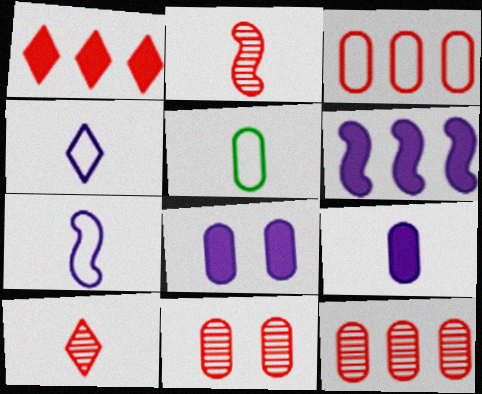[[5, 8, 12]]